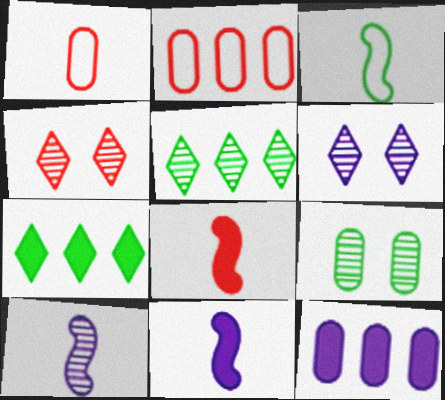[[1, 9, 12], 
[2, 4, 8], 
[3, 4, 12], 
[3, 7, 9], 
[3, 8, 10]]